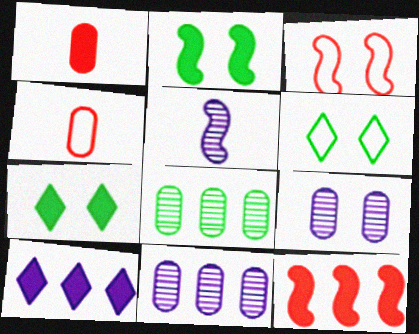[[1, 2, 10], 
[3, 7, 9]]